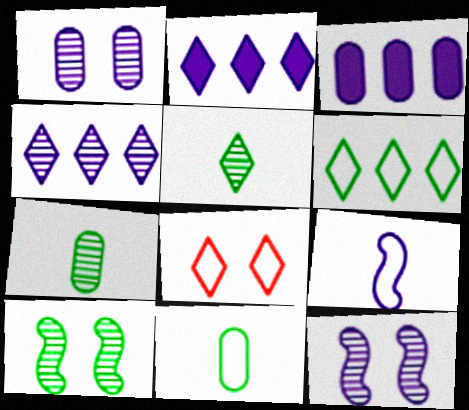[[1, 2, 9], 
[2, 5, 8]]